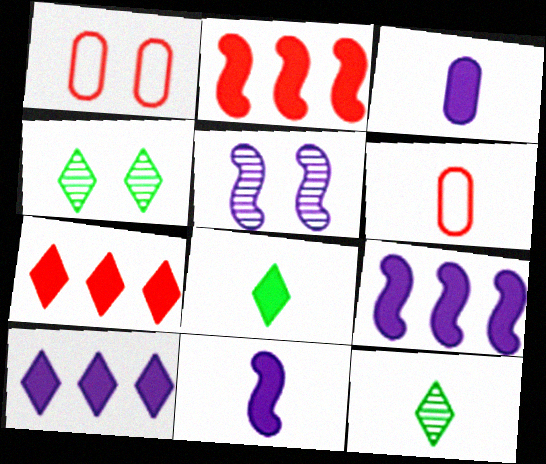[[1, 9, 12], 
[4, 6, 9], 
[6, 11, 12]]